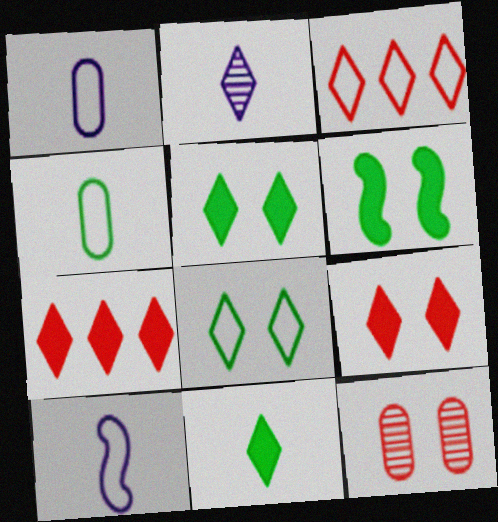[[2, 3, 5], 
[2, 7, 8]]